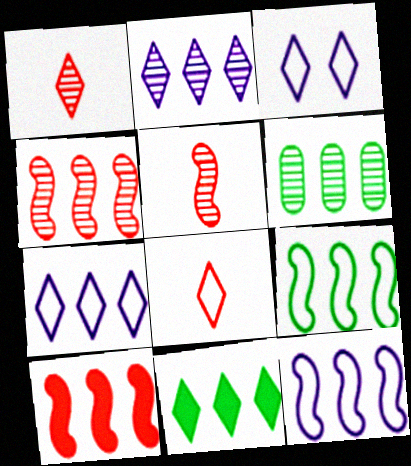[[1, 3, 11], 
[2, 4, 6], 
[6, 7, 10], 
[6, 9, 11]]